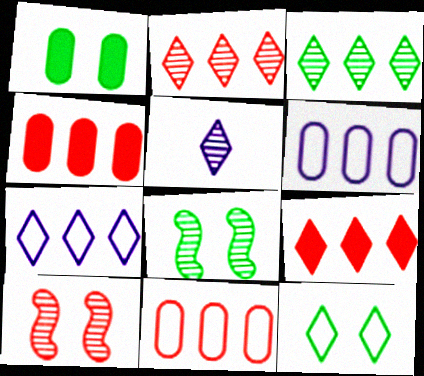[[1, 8, 12], 
[3, 7, 9], 
[5, 9, 12]]